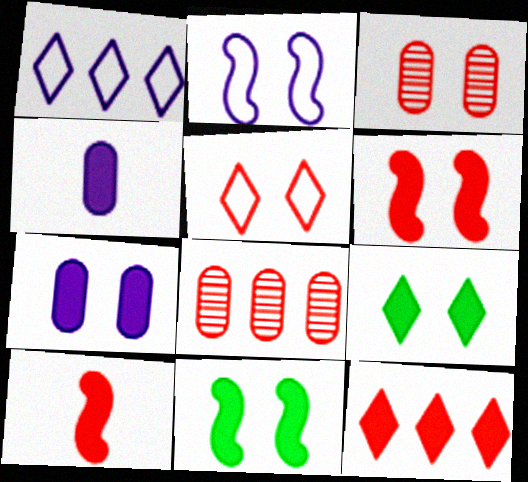[[2, 3, 9], 
[3, 5, 6], 
[4, 11, 12], 
[5, 8, 10], 
[6, 7, 9]]